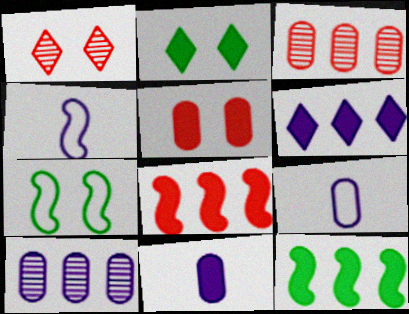[[1, 9, 12], 
[2, 3, 4], 
[2, 8, 11]]